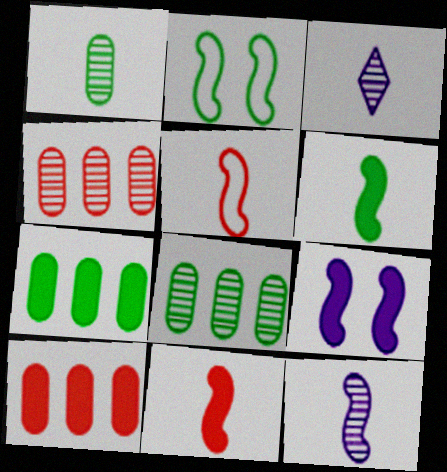[[2, 3, 10], 
[5, 6, 12]]